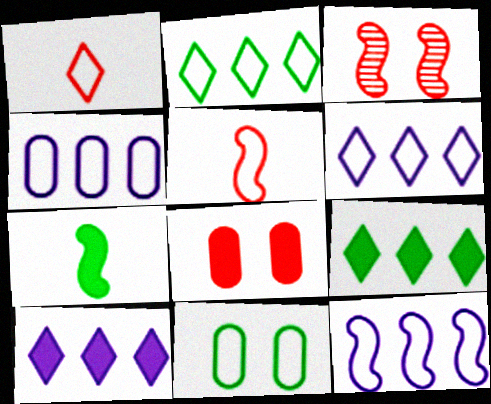[[1, 11, 12], 
[3, 7, 12], 
[4, 6, 12], 
[5, 6, 11], 
[7, 8, 10]]